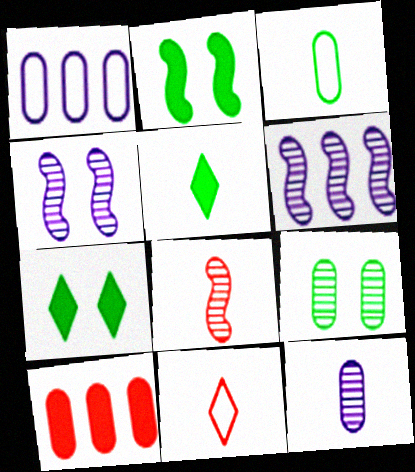[[1, 7, 8]]